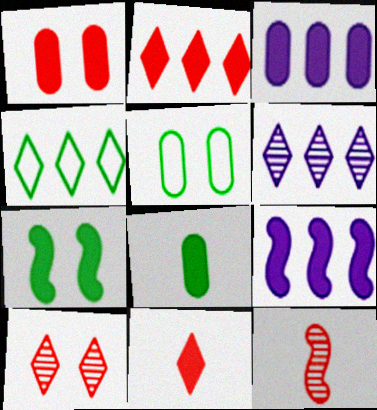[[1, 3, 8], 
[2, 4, 6], 
[3, 7, 11]]